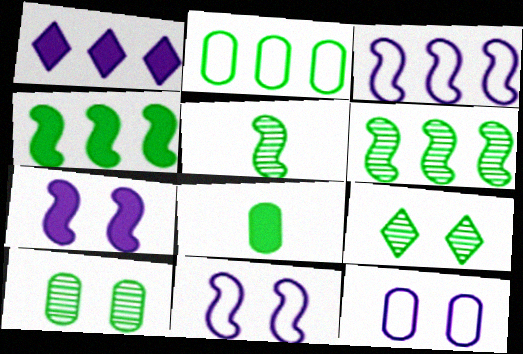[[2, 8, 10]]